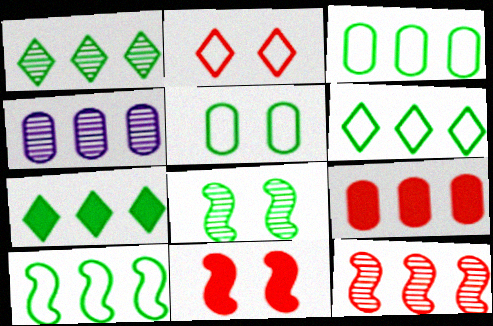[[1, 4, 12], 
[1, 6, 7], 
[3, 4, 9], 
[3, 6, 10]]